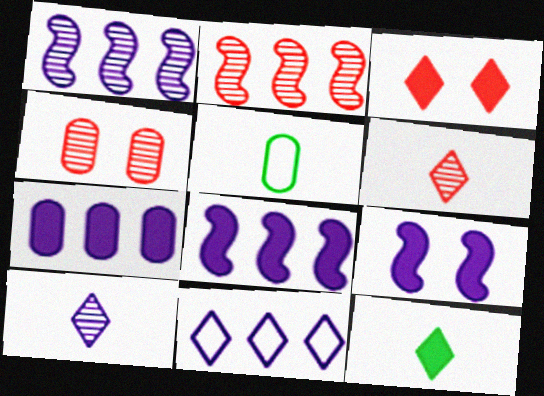[[1, 3, 5], 
[1, 7, 11], 
[2, 4, 6], 
[4, 5, 7]]